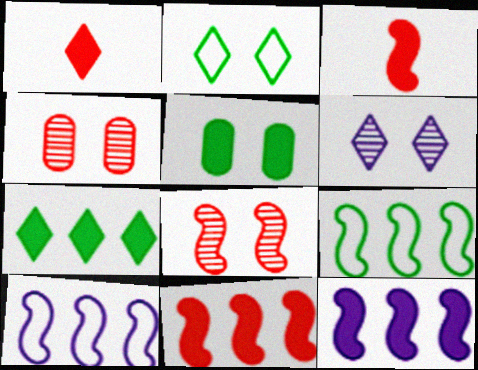[[1, 5, 12]]